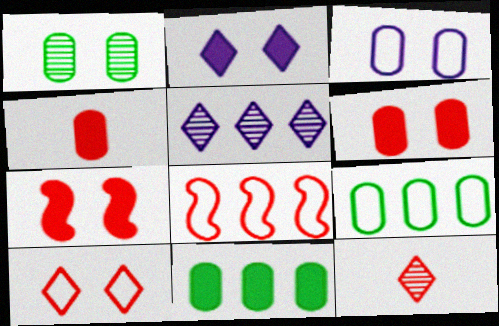[[1, 3, 6], 
[5, 8, 11], 
[6, 8, 12]]